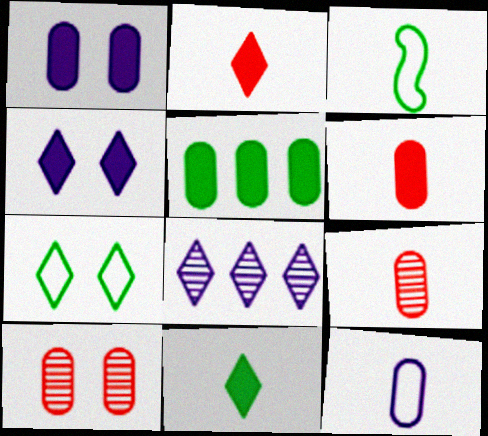[[1, 5, 6], 
[2, 7, 8], 
[5, 10, 12]]